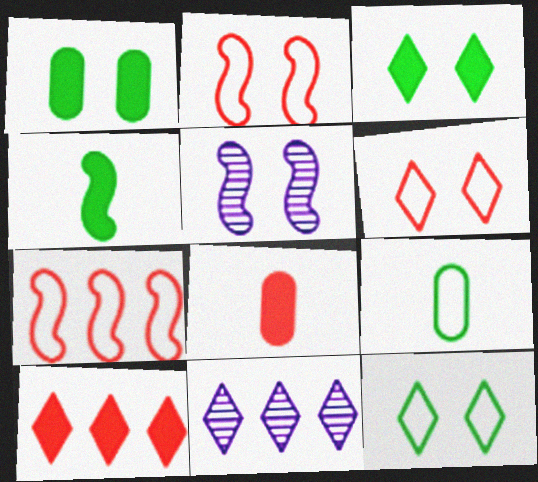[[1, 5, 6], 
[4, 5, 7], 
[5, 9, 10]]